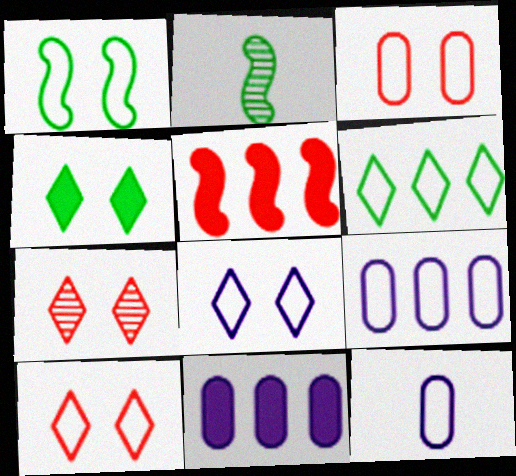[[1, 3, 8], 
[2, 10, 11], 
[4, 7, 8]]